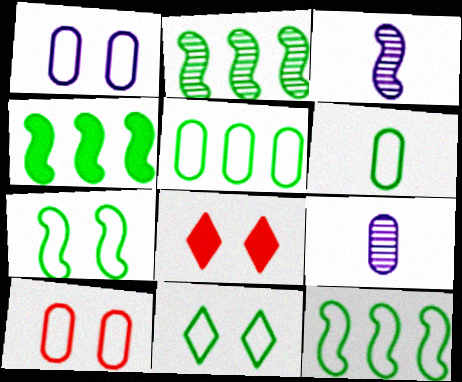[[2, 4, 12], 
[3, 5, 8], 
[6, 11, 12], 
[8, 9, 12]]